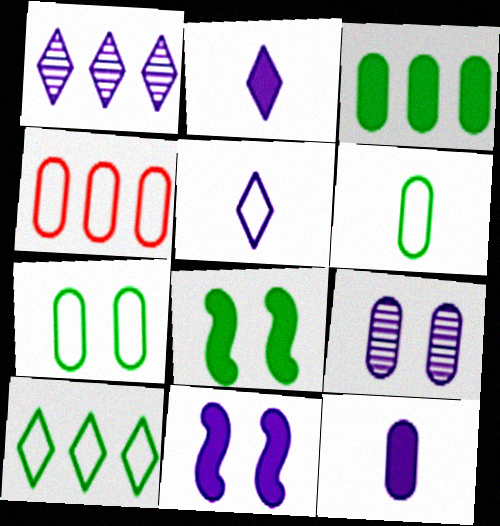[]